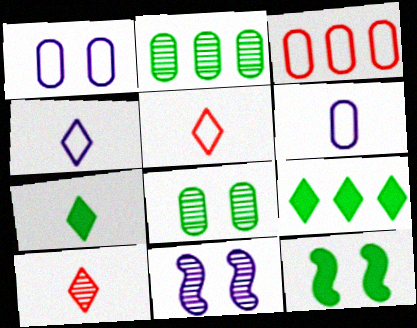[[2, 10, 11], 
[3, 7, 11], 
[4, 7, 10]]